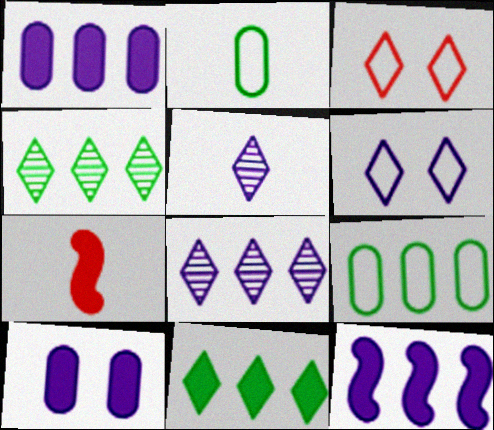[[2, 5, 7], 
[3, 5, 11], 
[7, 10, 11]]